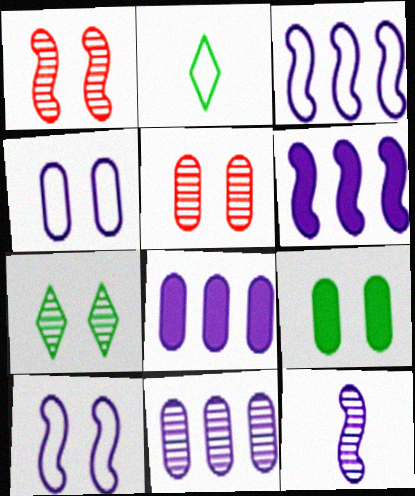[[1, 2, 8], 
[2, 5, 6], 
[4, 5, 9], 
[6, 10, 12]]